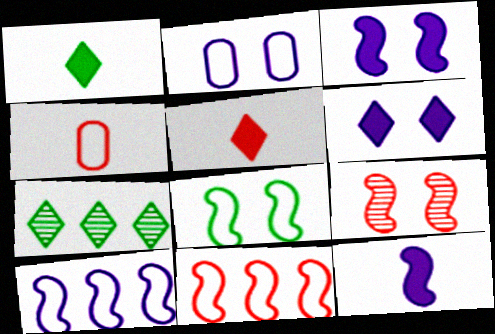[[3, 4, 7], 
[3, 8, 9]]